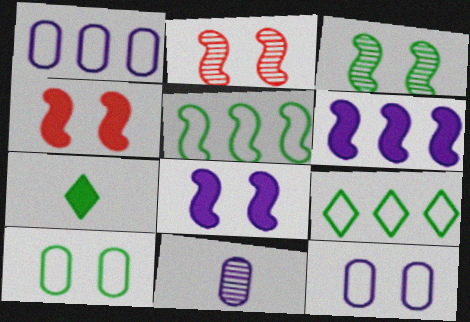[[1, 2, 7], 
[4, 9, 11]]